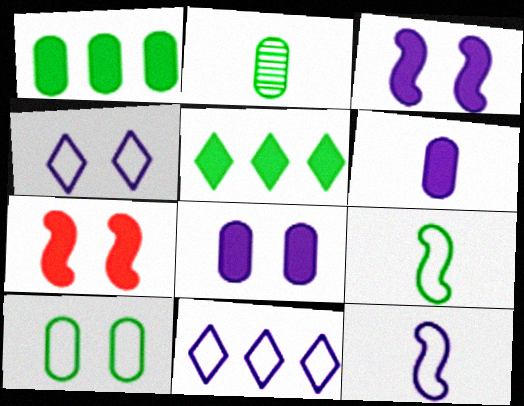[[1, 2, 10], 
[2, 7, 11], 
[5, 6, 7]]